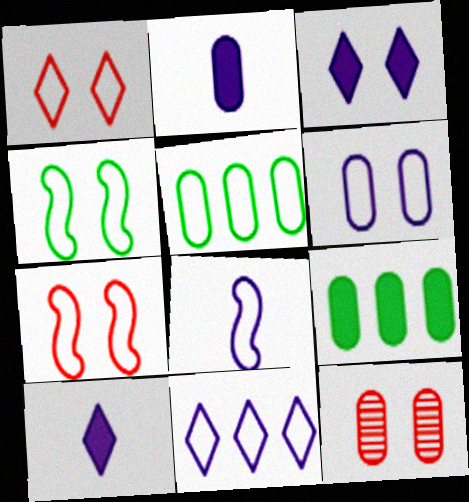[[1, 4, 6], 
[1, 5, 8], 
[2, 5, 12], 
[3, 4, 12], 
[6, 8, 11]]